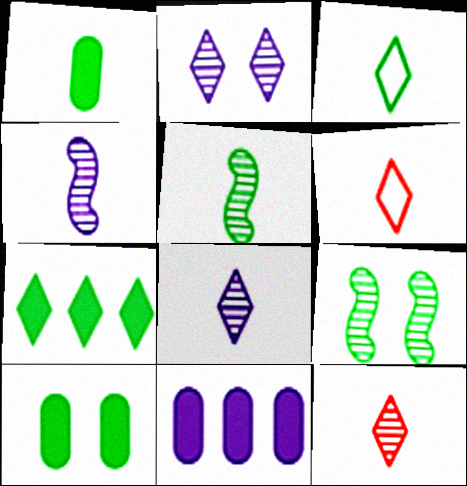[[1, 3, 5], 
[1, 4, 6], 
[2, 6, 7], 
[6, 9, 11]]